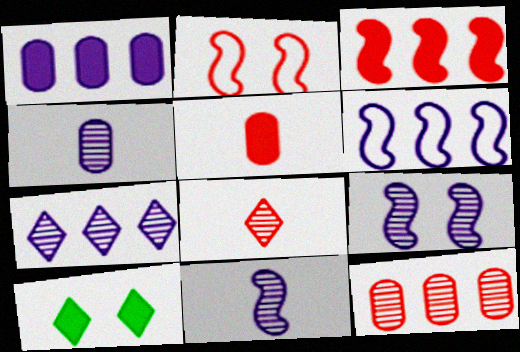[[1, 6, 7], 
[4, 7, 9]]